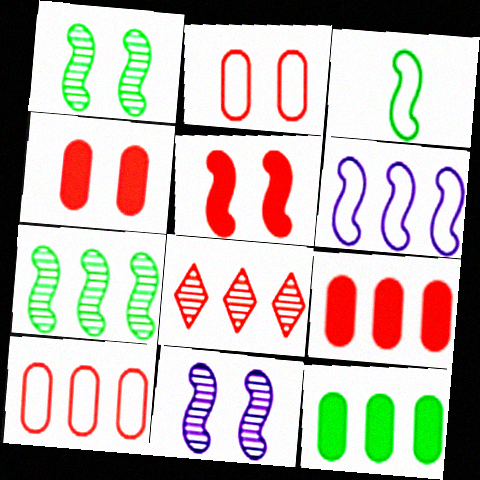[[6, 8, 12]]